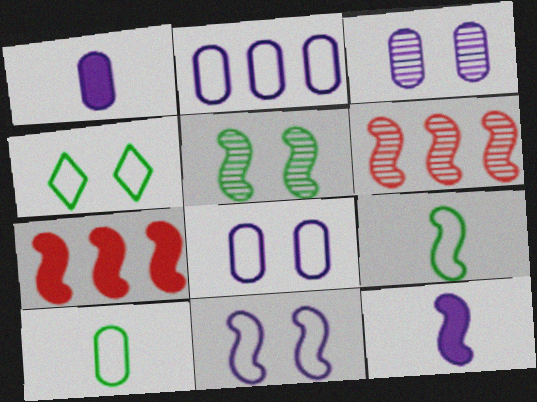[[1, 2, 3], 
[1, 4, 6]]